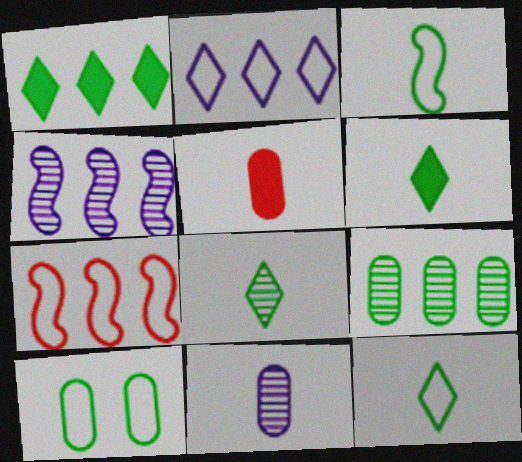[[6, 8, 12]]